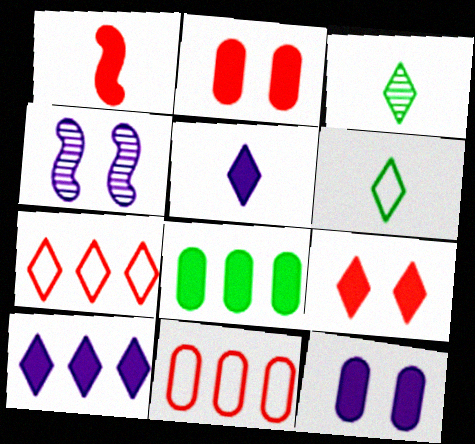[]